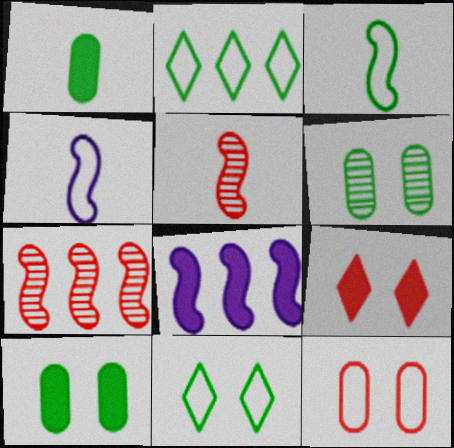[[1, 8, 9], 
[2, 4, 12]]